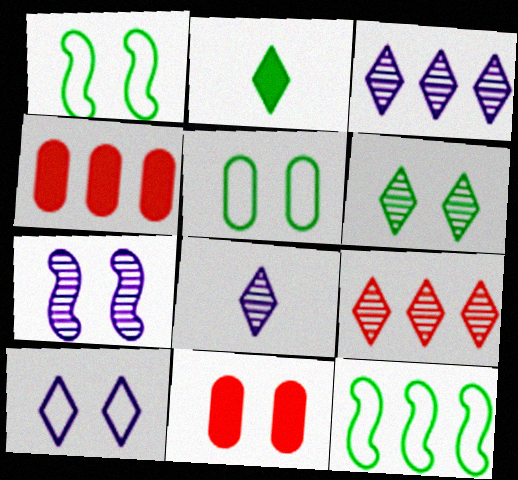[[1, 4, 8], 
[2, 9, 10], 
[3, 4, 12], 
[6, 8, 9], 
[8, 11, 12]]